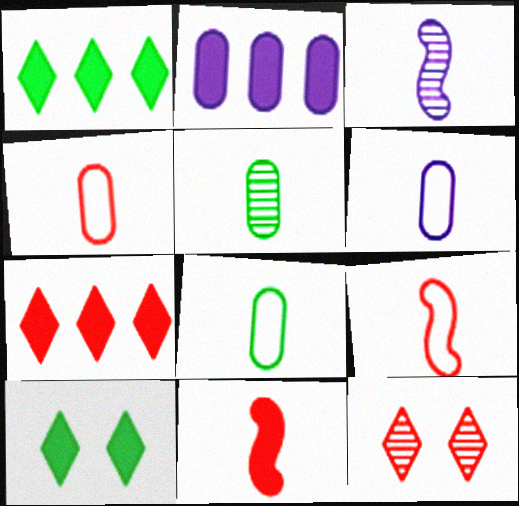[[2, 10, 11], 
[4, 6, 8]]